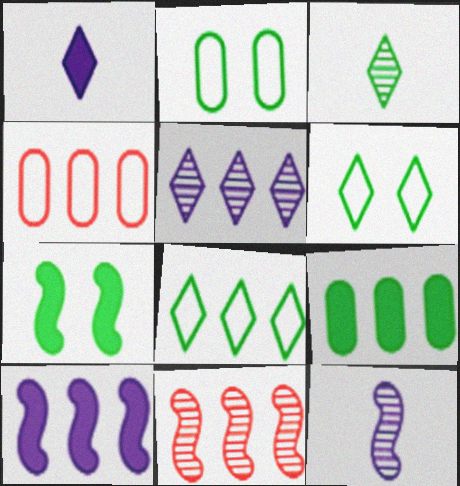[[1, 2, 11]]